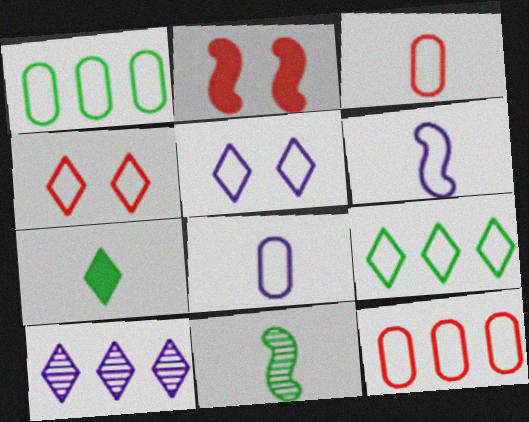[[1, 4, 6], 
[4, 7, 10]]